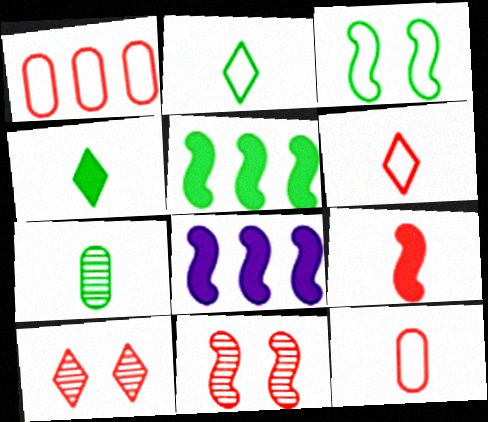[[1, 9, 10]]